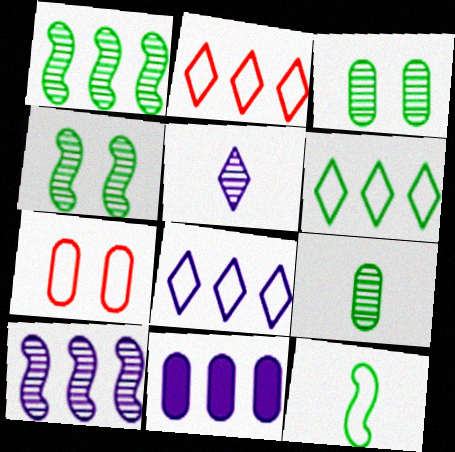[[1, 2, 11], 
[2, 6, 8], 
[7, 8, 12], 
[7, 9, 11], 
[8, 10, 11]]